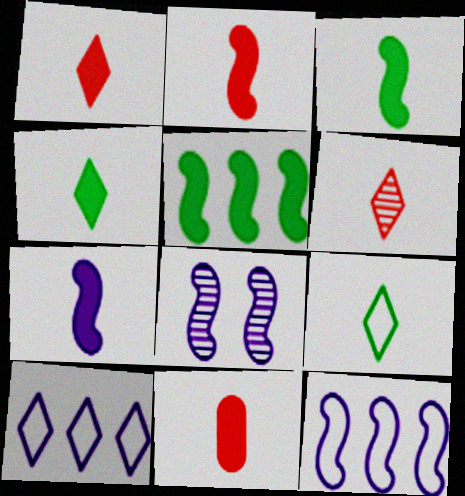[[1, 2, 11], 
[2, 3, 7], 
[4, 7, 11], 
[7, 8, 12]]